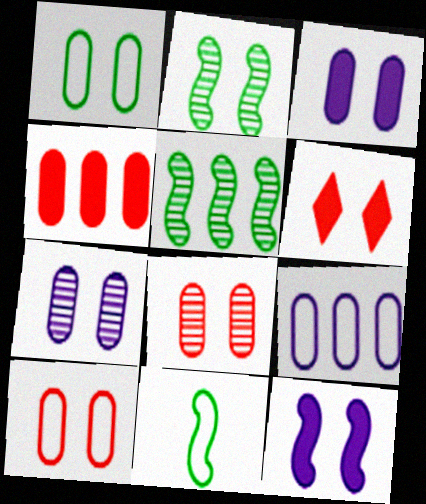[[1, 3, 8]]